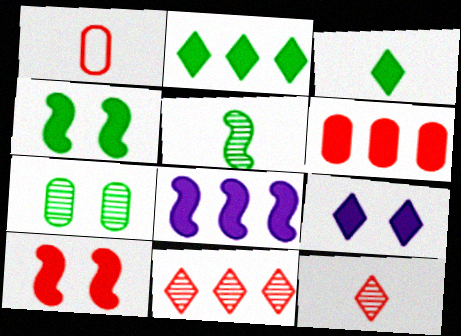[[1, 10, 11], 
[2, 6, 8]]